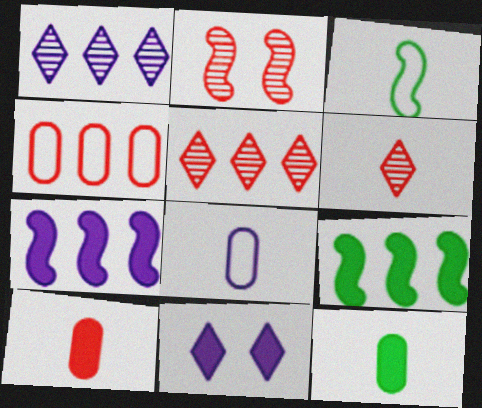[[1, 4, 9], 
[2, 3, 7], 
[9, 10, 11]]